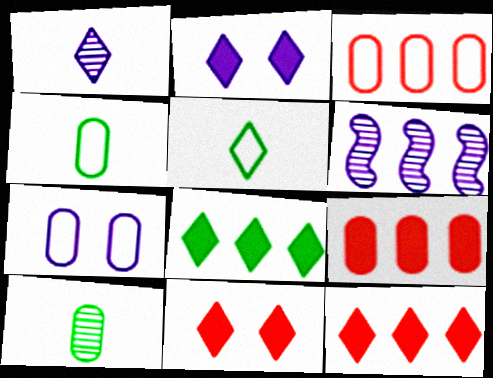[[3, 4, 7], 
[3, 6, 8], 
[4, 6, 11], 
[7, 9, 10]]